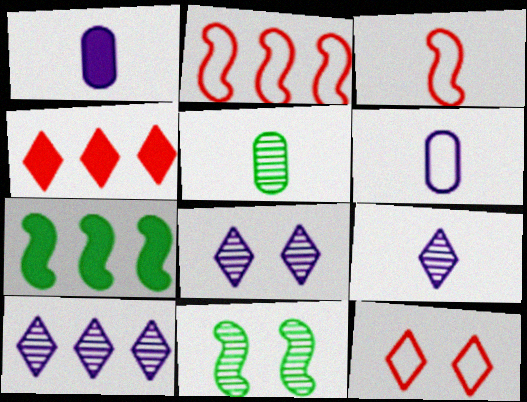[[4, 6, 11], 
[8, 9, 10]]